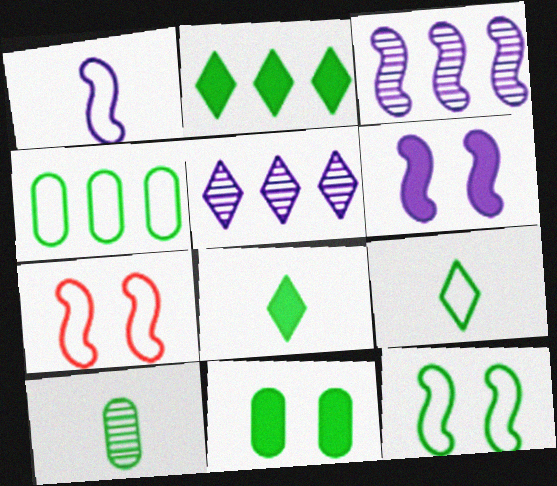[[1, 3, 6], 
[2, 10, 12], 
[4, 9, 12], 
[4, 10, 11]]